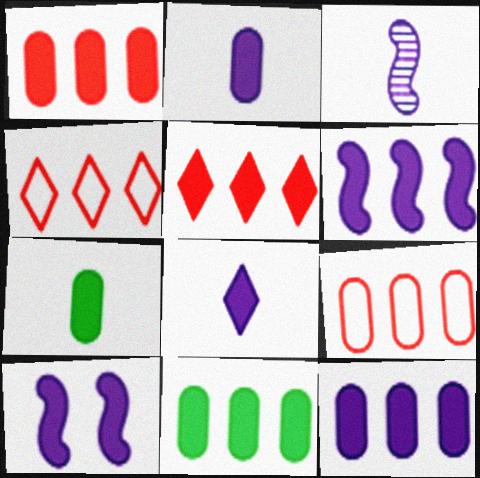[[1, 11, 12], 
[5, 6, 11], 
[5, 7, 10], 
[8, 10, 12]]